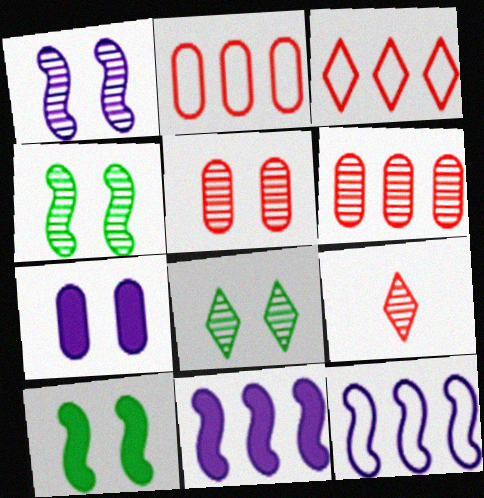[[1, 5, 8]]